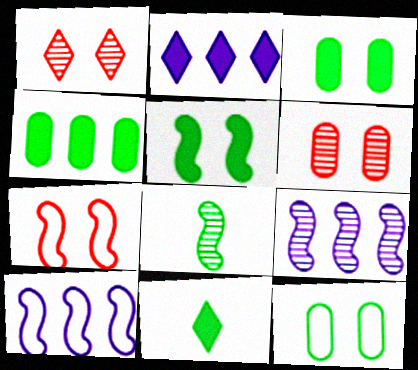[[4, 5, 11], 
[6, 10, 11]]